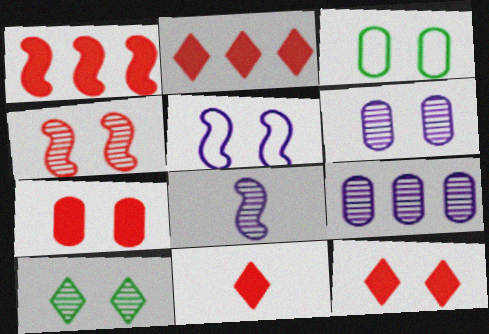[[1, 7, 11], 
[2, 3, 8], 
[2, 11, 12], 
[3, 6, 7], 
[4, 6, 10], 
[5, 7, 10]]